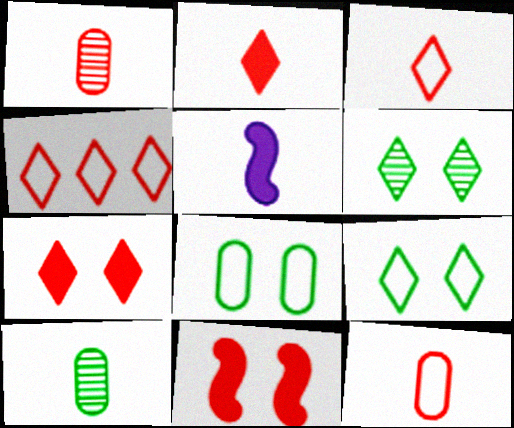[[1, 4, 11], 
[3, 5, 10]]